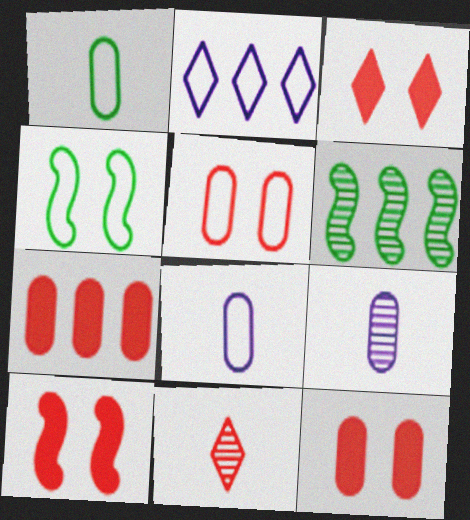[[2, 6, 7], 
[3, 6, 8], 
[3, 10, 12]]